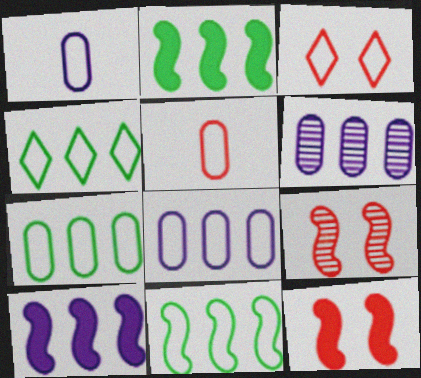[[1, 3, 11], 
[4, 7, 11]]